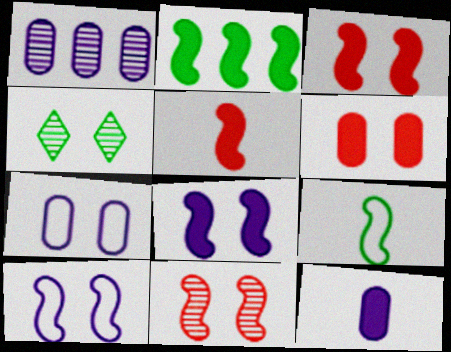[[1, 7, 12], 
[2, 5, 8], 
[3, 4, 7], 
[4, 6, 10]]